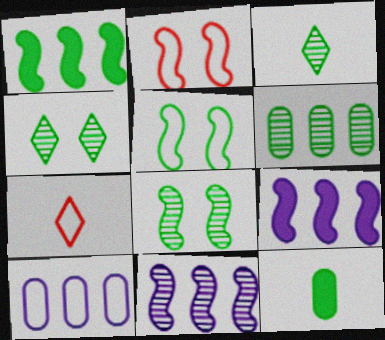[[3, 6, 8], 
[5, 7, 10]]